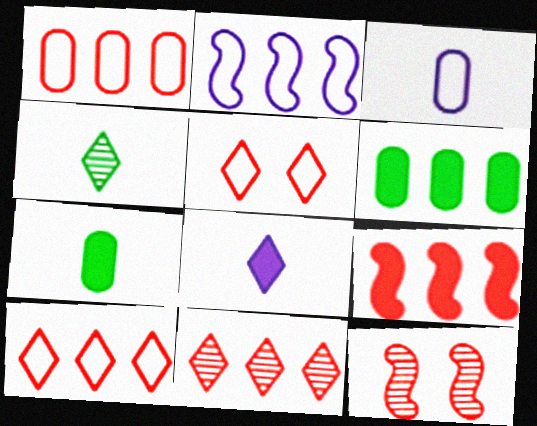[[1, 9, 11], 
[2, 6, 11]]